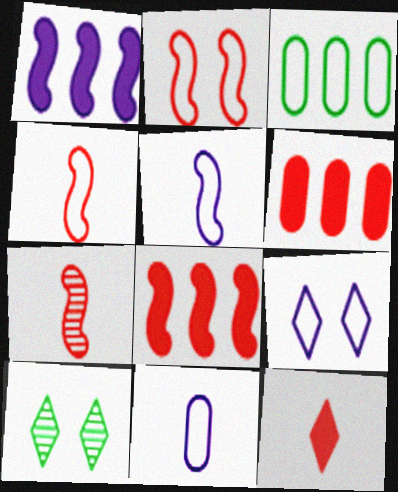[[2, 7, 8], 
[3, 4, 9], 
[5, 6, 10], 
[8, 10, 11]]